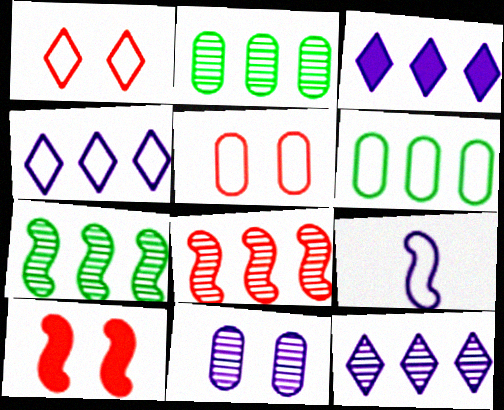[[1, 6, 9], 
[2, 8, 12], 
[3, 4, 12], 
[3, 6, 8], 
[3, 9, 11], 
[7, 9, 10]]